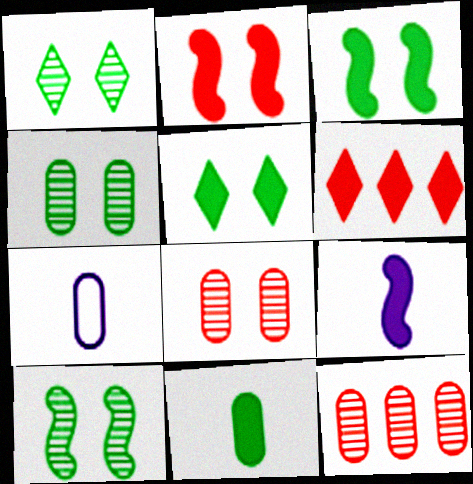[[1, 4, 10], 
[6, 7, 10]]